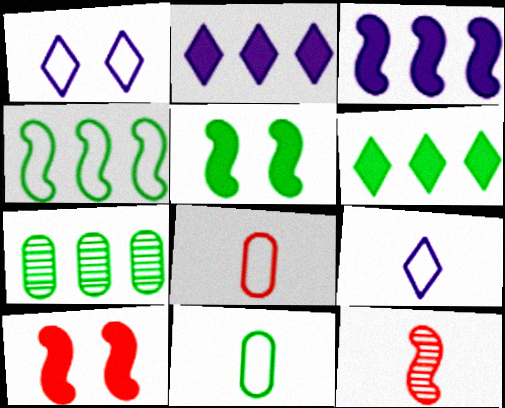[[1, 4, 8], 
[4, 6, 7], 
[7, 9, 10]]